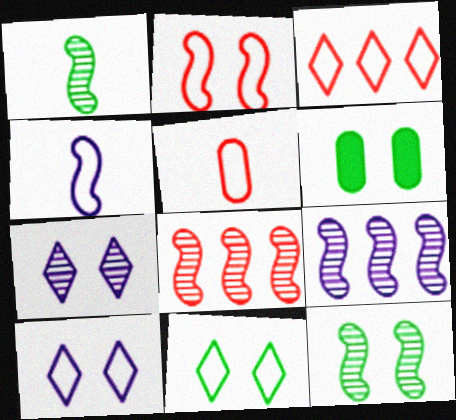[[2, 3, 5], 
[2, 6, 7], 
[6, 11, 12]]